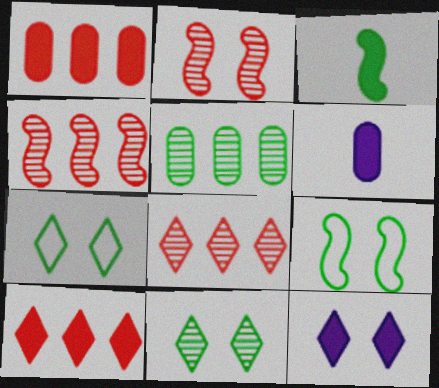[[1, 3, 12], 
[3, 5, 7], 
[4, 6, 7], 
[6, 8, 9]]